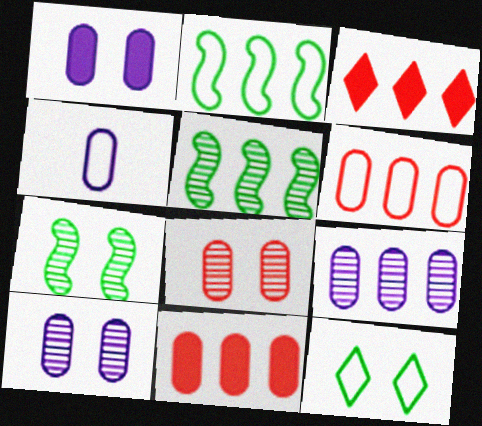[[1, 4, 9], 
[2, 3, 9], 
[3, 4, 7]]